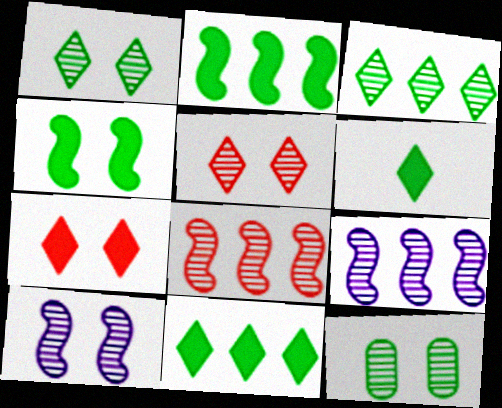[[5, 10, 12]]